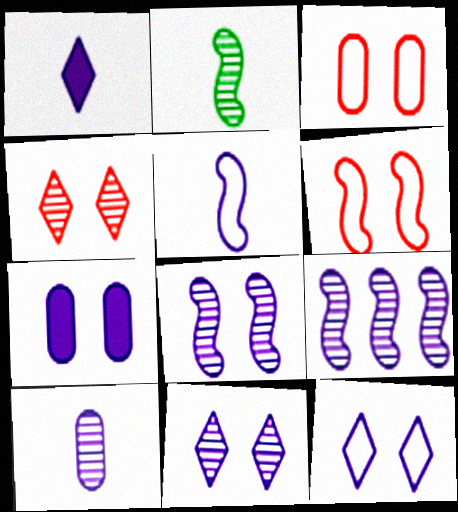[[1, 5, 10], 
[7, 8, 12], 
[9, 10, 11]]